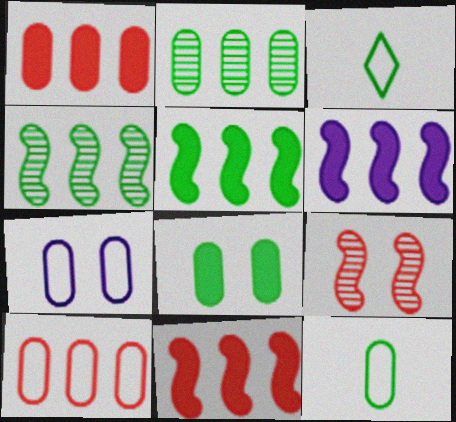[[2, 8, 12], 
[3, 4, 8], 
[5, 6, 11], 
[7, 10, 12]]